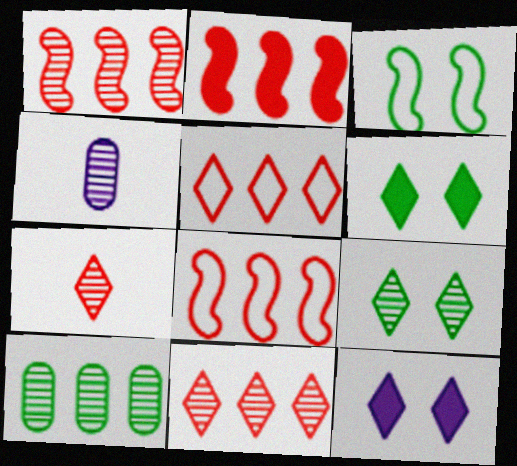[[1, 2, 8], 
[1, 4, 9], 
[4, 6, 8]]